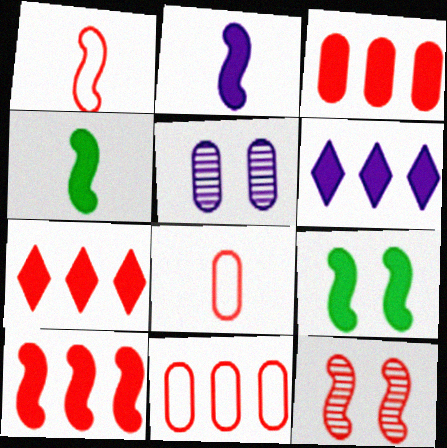[[1, 10, 12], 
[2, 9, 10], 
[3, 7, 10], 
[7, 8, 12]]